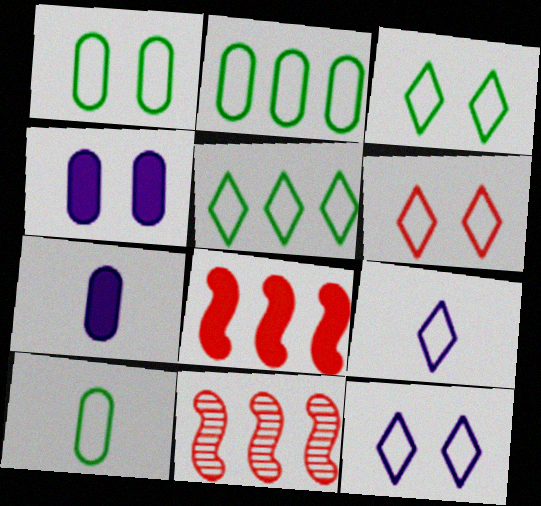[[1, 2, 10], 
[3, 6, 12], 
[3, 7, 11], 
[5, 6, 9]]